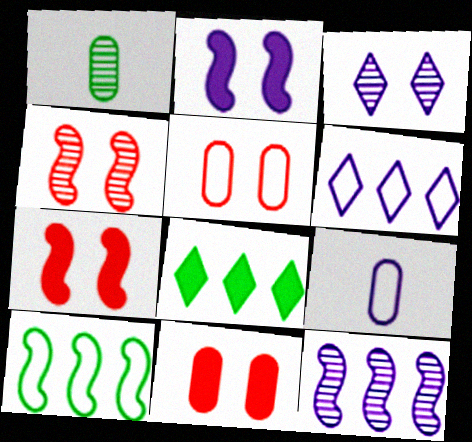[[1, 6, 7], 
[4, 8, 9]]